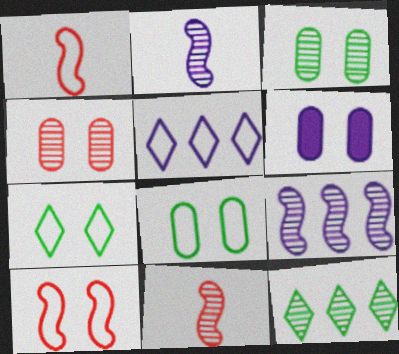[[1, 5, 8], 
[1, 6, 12], 
[2, 4, 12], 
[2, 5, 6], 
[4, 6, 8]]